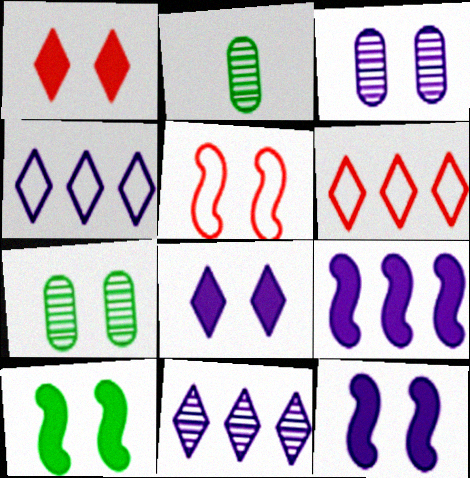[[2, 6, 12], 
[5, 7, 8]]